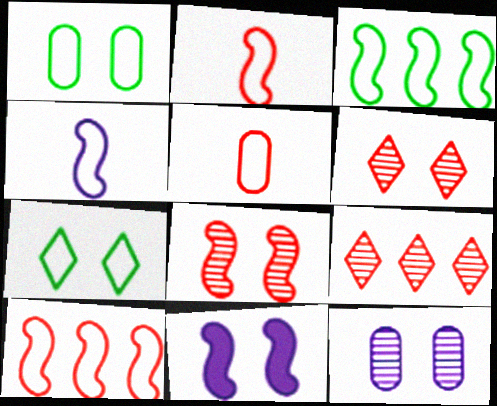[[1, 6, 11]]